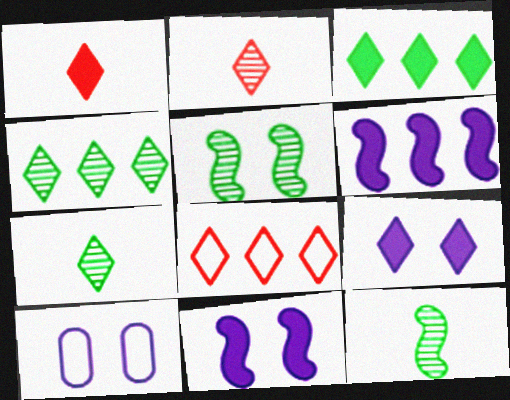[[1, 3, 9], 
[7, 8, 9]]